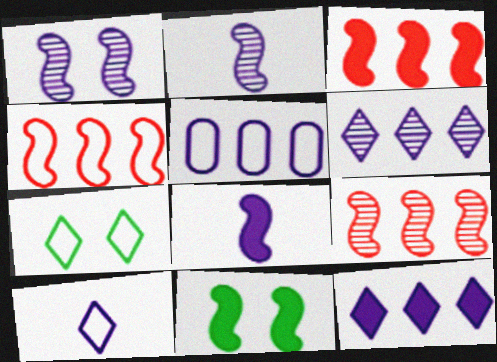[[2, 4, 11], 
[3, 4, 9], 
[3, 8, 11]]